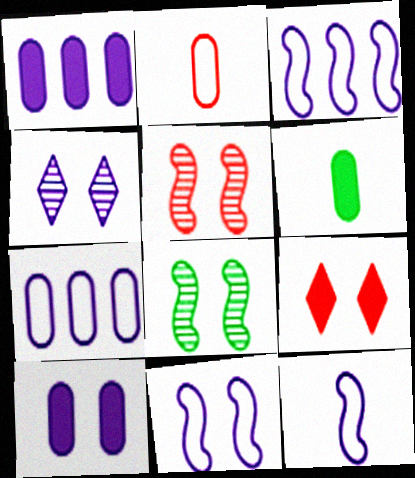[[1, 4, 12], 
[3, 11, 12], 
[4, 10, 11]]